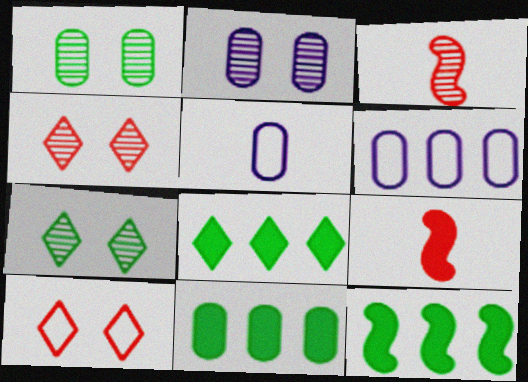[[4, 5, 12], 
[6, 7, 9], 
[8, 11, 12]]